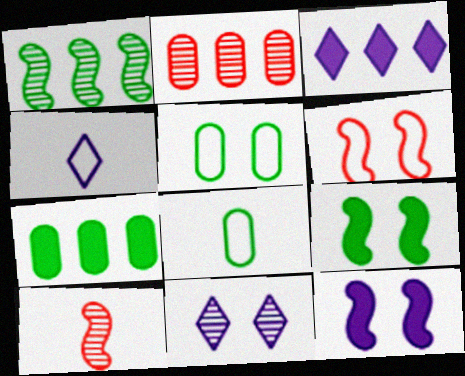[[2, 4, 9], 
[3, 4, 11], 
[3, 5, 10]]